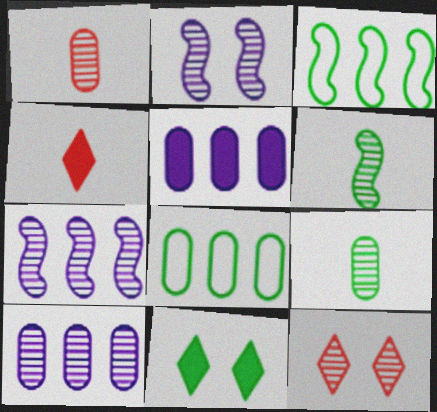[[2, 4, 8], 
[3, 9, 11], 
[6, 8, 11], 
[6, 10, 12], 
[7, 9, 12]]